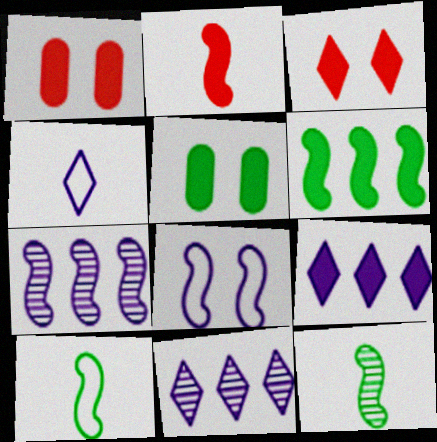[[1, 10, 11], 
[2, 5, 9]]